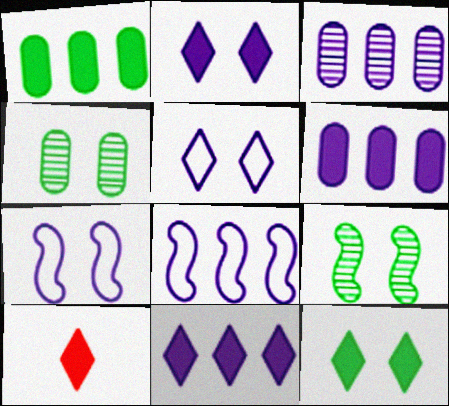[[3, 8, 11], 
[4, 8, 10], 
[10, 11, 12]]